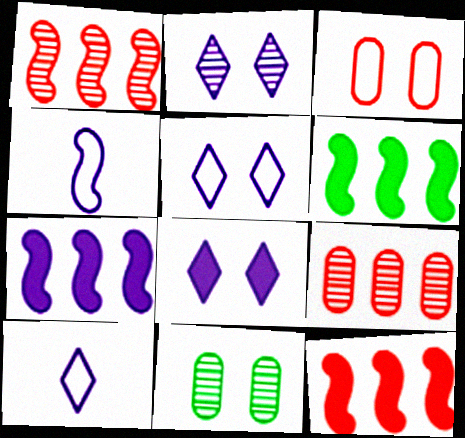[[2, 5, 8], 
[6, 7, 12], 
[10, 11, 12]]